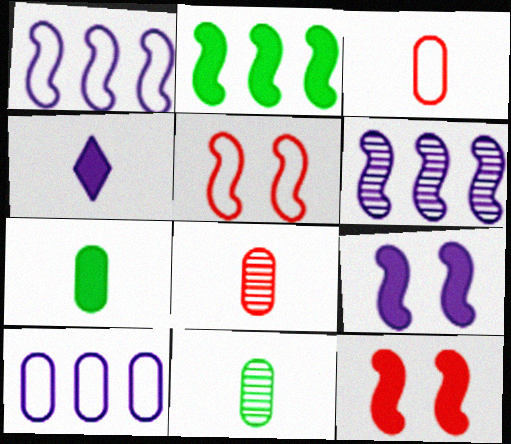[]